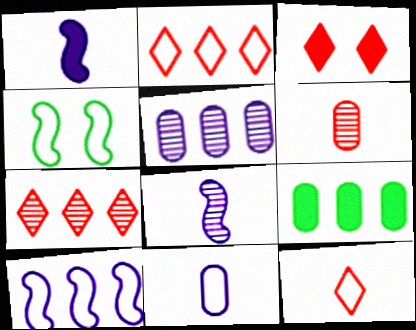[[1, 3, 9], 
[2, 4, 11], 
[3, 7, 12], 
[7, 9, 10]]